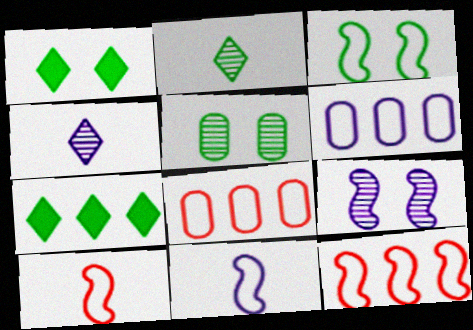[[1, 3, 5], 
[3, 11, 12]]